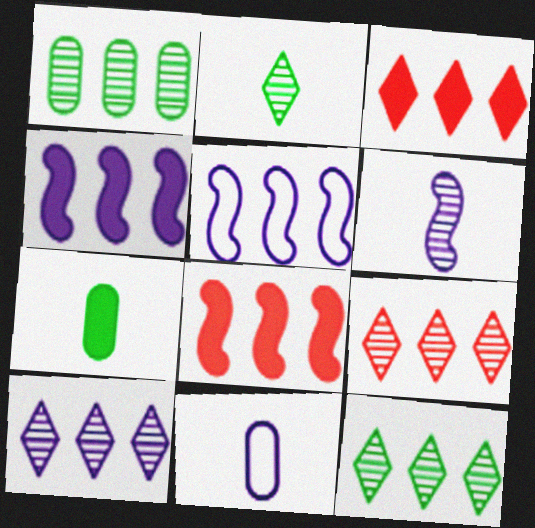[[1, 3, 5], 
[9, 10, 12]]